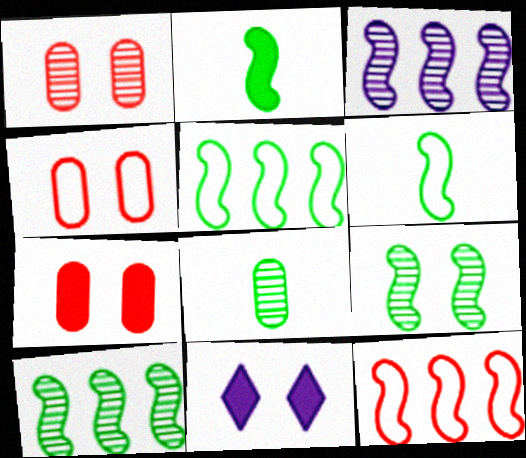[[1, 4, 7], 
[2, 5, 9], 
[4, 9, 11], 
[8, 11, 12]]